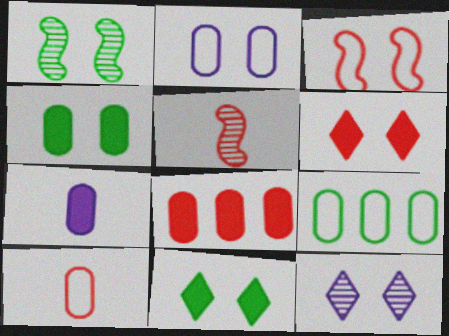[[1, 2, 6], 
[2, 9, 10], 
[3, 4, 12], 
[4, 7, 8]]